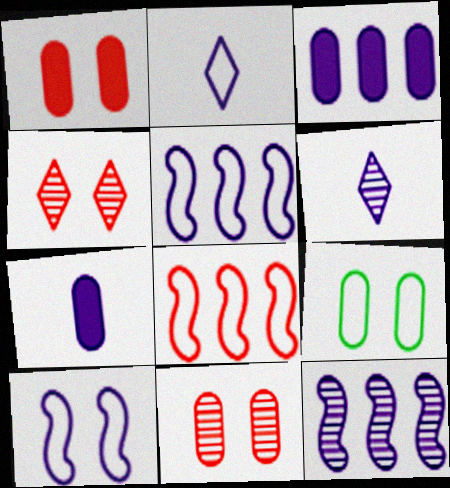[[2, 8, 9], 
[3, 6, 10]]